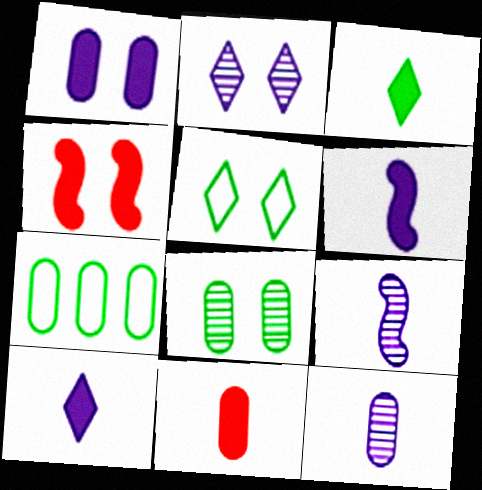[[3, 6, 11]]